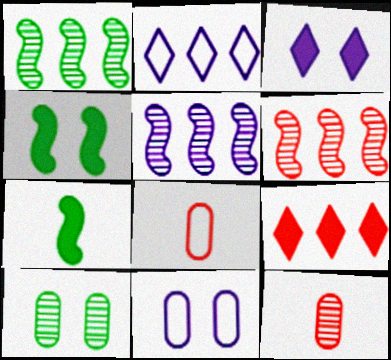[[1, 3, 8], 
[1, 5, 6], 
[2, 4, 12]]